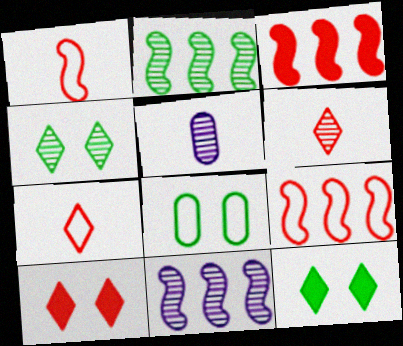[[5, 9, 12]]